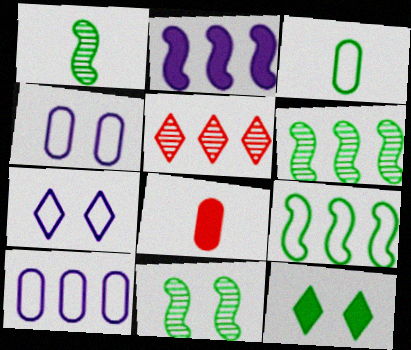[[1, 6, 11], 
[2, 8, 12], 
[3, 6, 12], 
[6, 7, 8]]